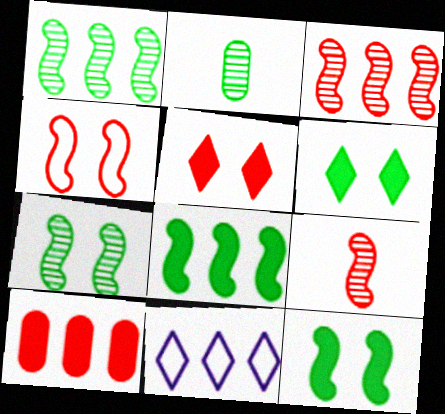[[1, 10, 11]]